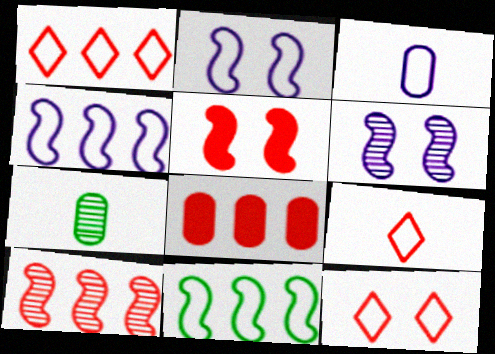[[1, 8, 10], 
[1, 9, 12], 
[3, 11, 12]]